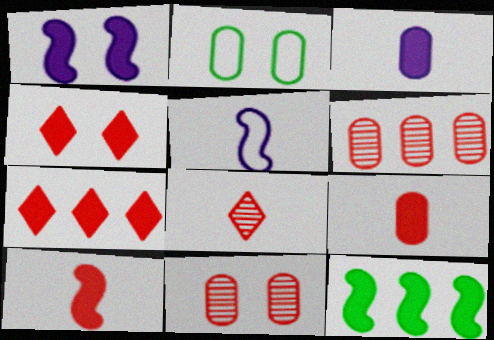[[1, 10, 12], 
[2, 3, 6], 
[3, 4, 12]]